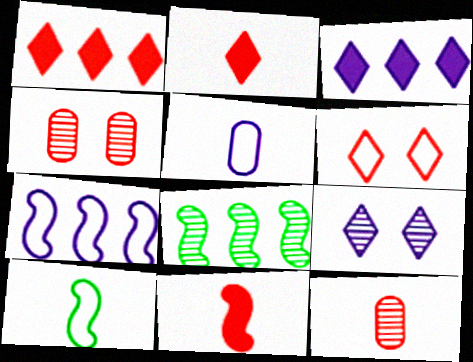[[3, 4, 10], 
[8, 9, 12]]